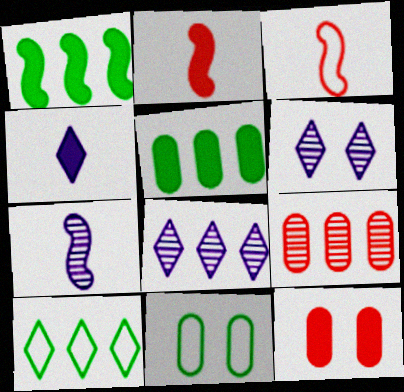[[1, 4, 12], 
[2, 8, 11], 
[3, 5, 6], 
[7, 10, 12]]